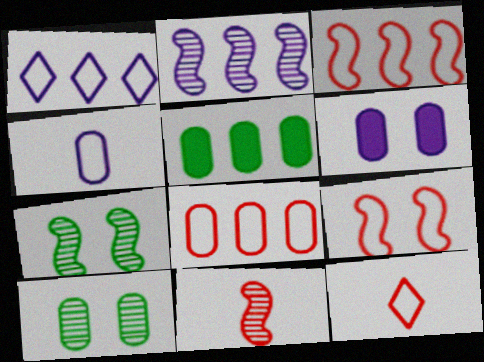[[2, 7, 11], 
[8, 9, 12]]